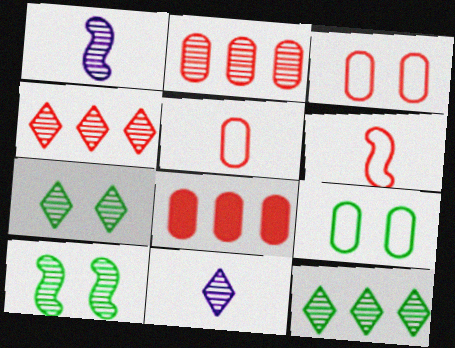[[1, 2, 7], 
[2, 10, 11], 
[4, 7, 11]]